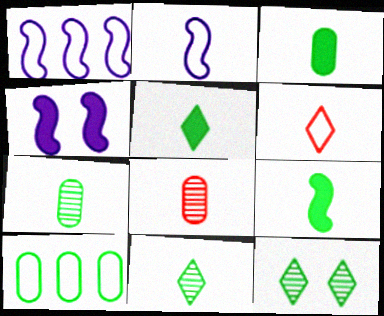[[2, 5, 8], 
[3, 5, 9], 
[9, 10, 12]]